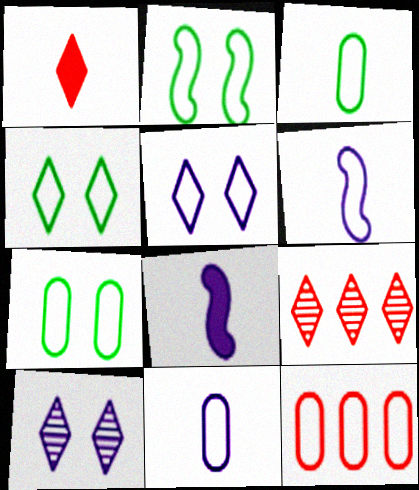[[2, 4, 7], 
[4, 6, 12], 
[7, 8, 9], 
[7, 11, 12]]